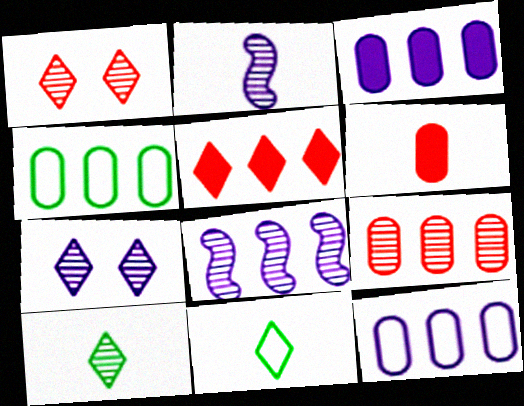[[2, 6, 11], 
[3, 4, 9], 
[4, 5, 8], 
[5, 7, 11]]